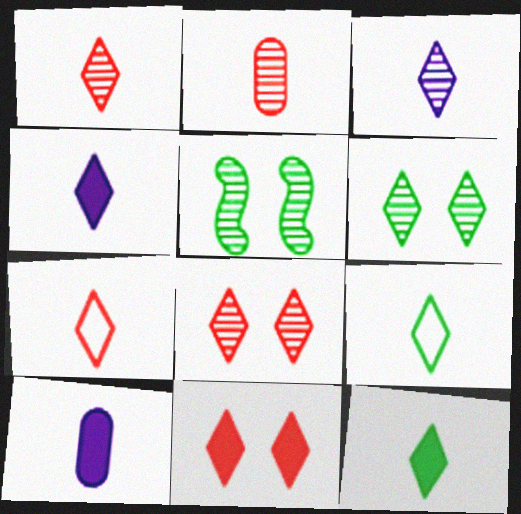[[1, 4, 9], 
[3, 7, 12]]